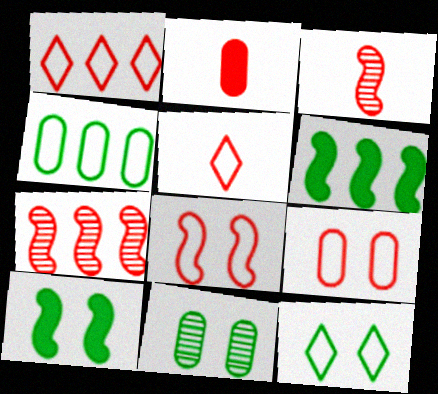[[2, 3, 5], 
[10, 11, 12]]